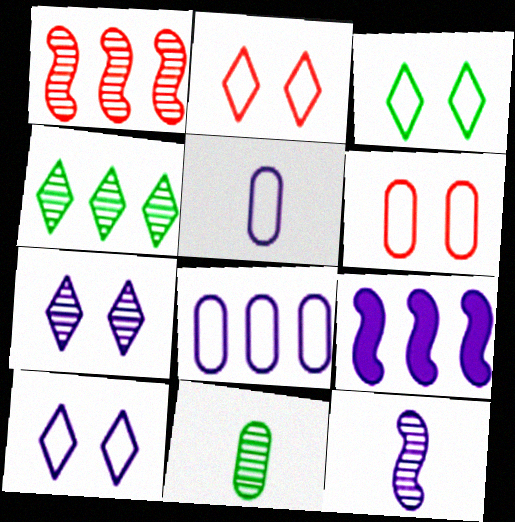[[1, 7, 11], 
[2, 3, 10], 
[2, 9, 11], 
[5, 7, 9]]